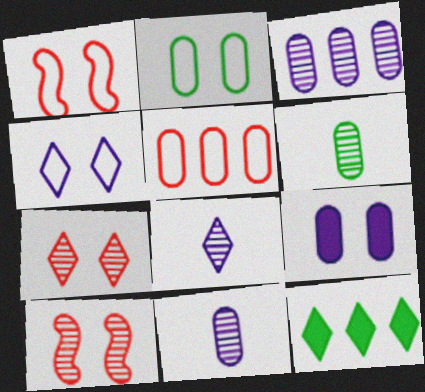[[1, 2, 4], 
[1, 11, 12], 
[5, 6, 9]]